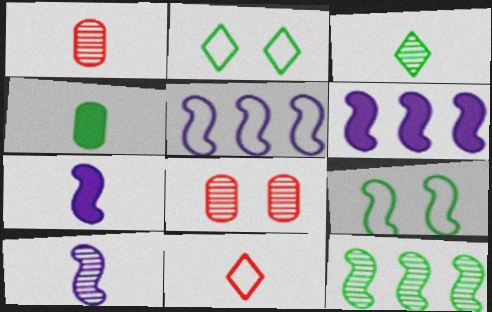[[1, 2, 6], 
[1, 3, 10], 
[2, 4, 12], 
[4, 10, 11]]